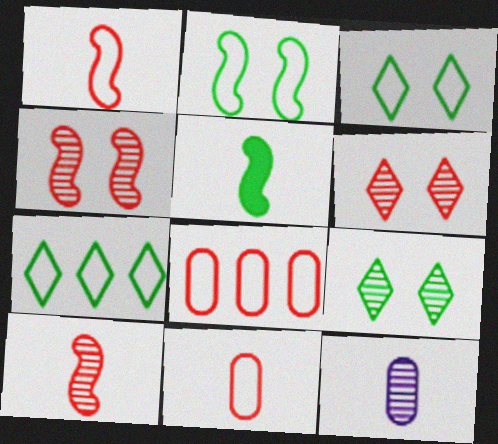[]